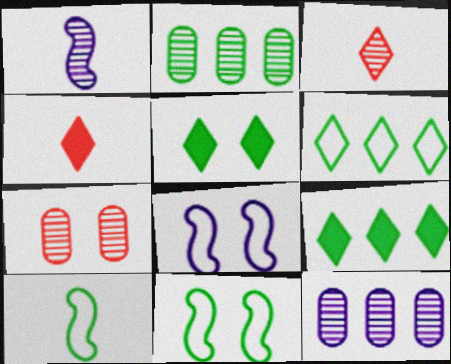[[2, 4, 8], 
[2, 5, 10], 
[4, 11, 12], 
[5, 7, 8]]